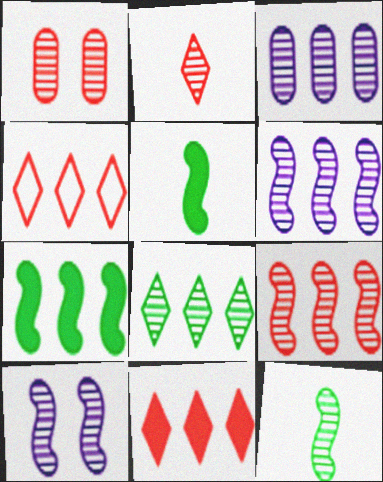[[1, 2, 9], 
[3, 4, 7], 
[3, 8, 9], 
[9, 10, 12]]